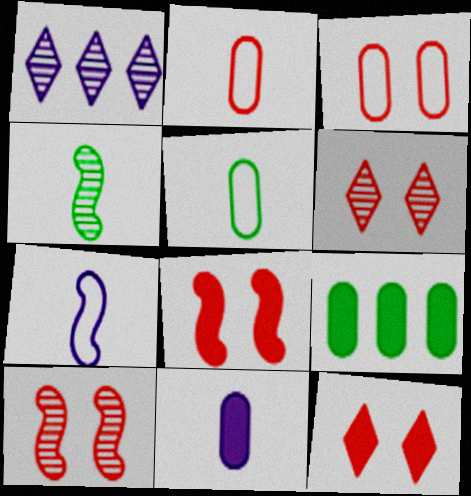[[1, 5, 8], 
[3, 6, 8], 
[3, 10, 12], 
[6, 7, 9]]